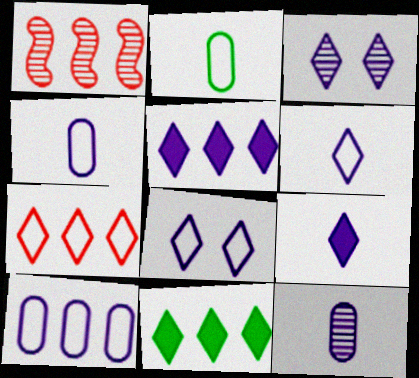[[1, 10, 11], 
[3, 5, 6]]